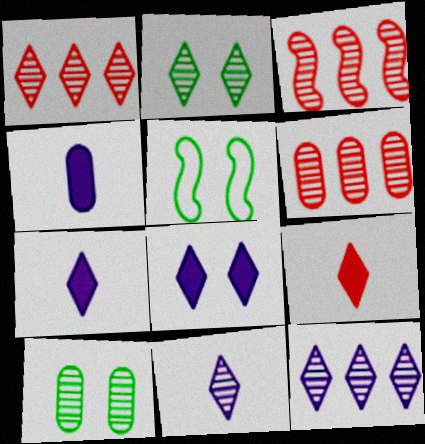[[1, 2, 11], 
[1, 3, 6], 
[1, 4, 5], 
[3, 10, 11], 
[5, 6, 7]]